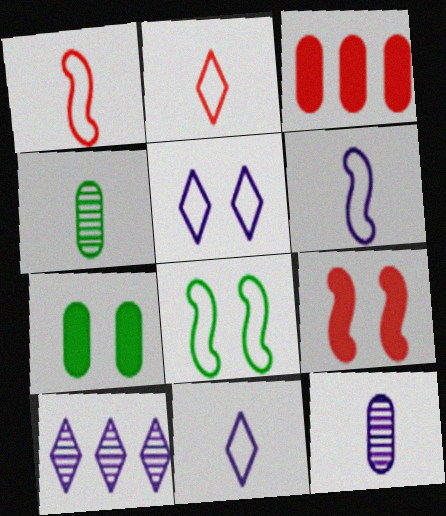[[1, 7, 10]]